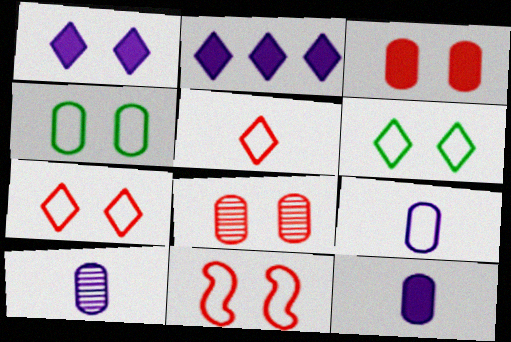[[9, 10, 12]]